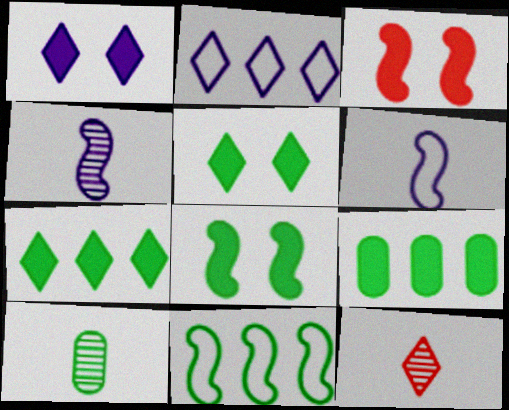[[2, 3, 10], 
[2, 5, 12], 
[3, 4, 11], 
[4, 10, 12], 
[5, 10, 11]]